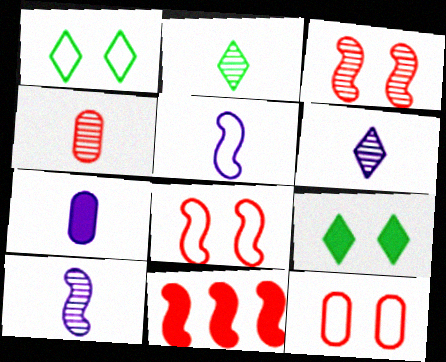[[2, 4, 10], 
[5, 6, 7], 
[7, 9, 11]]